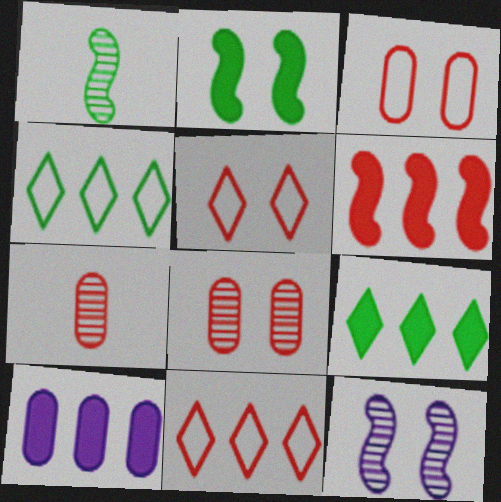[[1, 5, 10], 
[5, 6, 7], 
[6, 9, 10]]